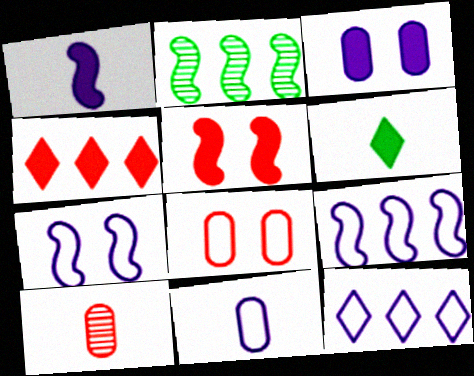[[7, 11, 12]]